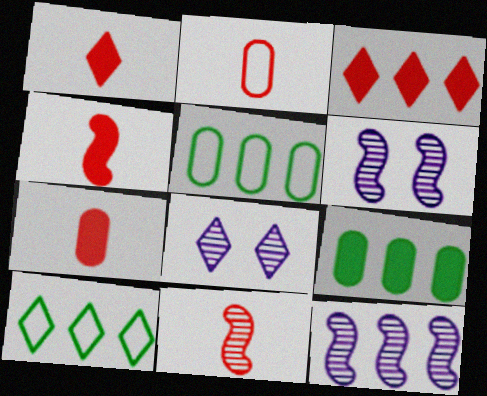[[1, 2, 11], 
[1, 4, 7], 
[1, 5, 6], 
[1, 8, 10], 
[3, 5, 12], 
[4, 5, 8], 
[6, 7, 10]]